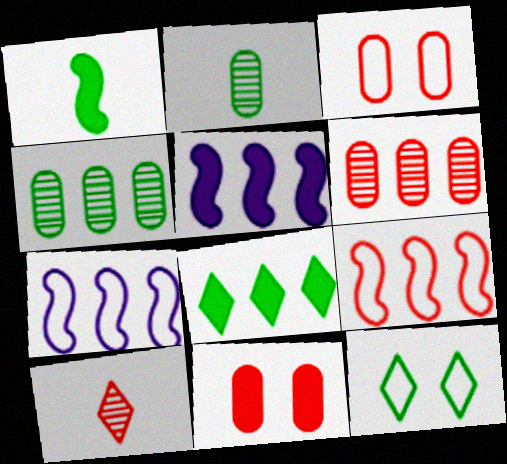[[1, 4, 12], 
[6, 7, 8], 
[9, 10, 11]]